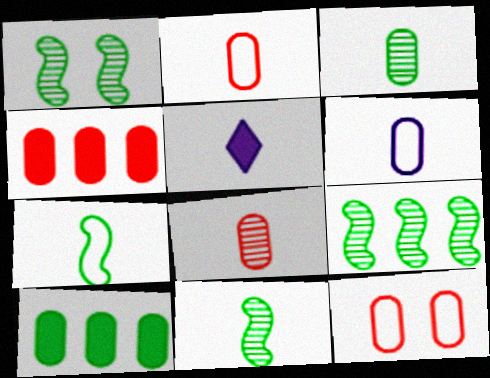[[1, 9, 11], 
[2, 5, 11], 
[4, 8, 12], 
[5, 7, 8], 
[5, 9, 12]]